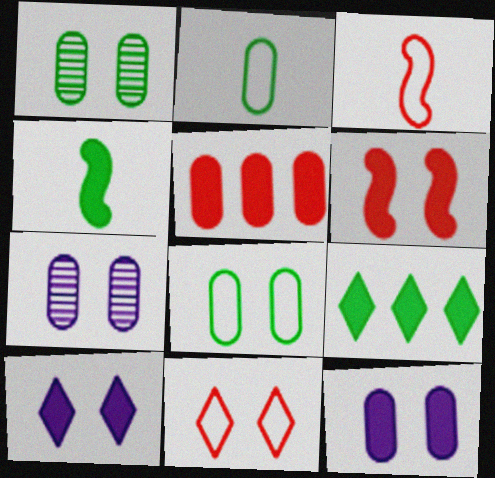[[2, 5, 7], 
[3, 7, 9], 
[4, 5, 10]]